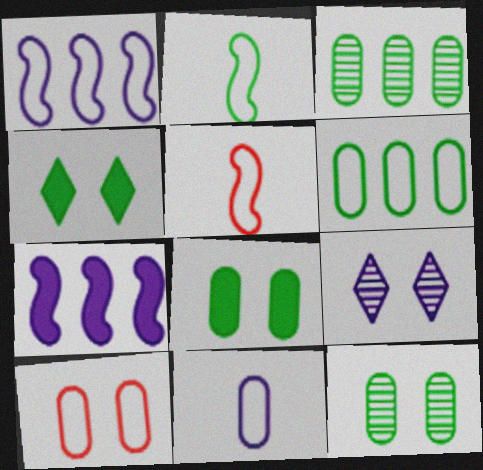[[2, 3, 4], 
[6, 10, 11], 
[7, 9, 11]]